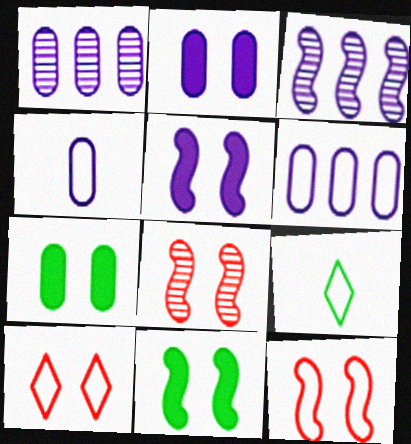[[1, 2, 4], 
[6, 9, 12]]